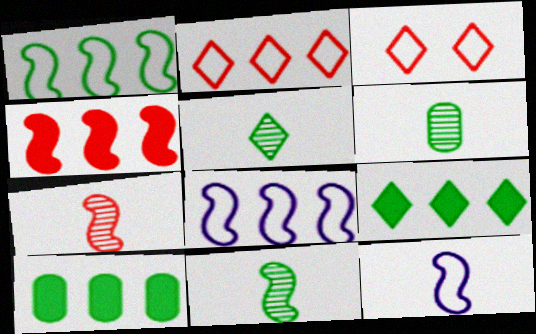[[5, 6, 11]]